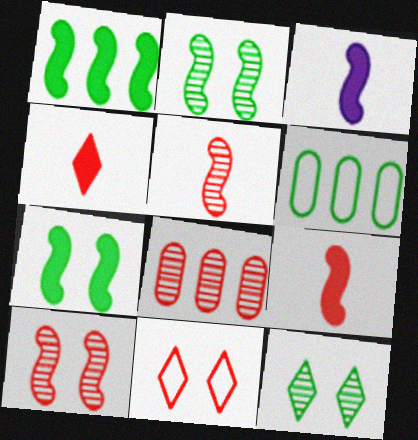[[8, 9, 11]]